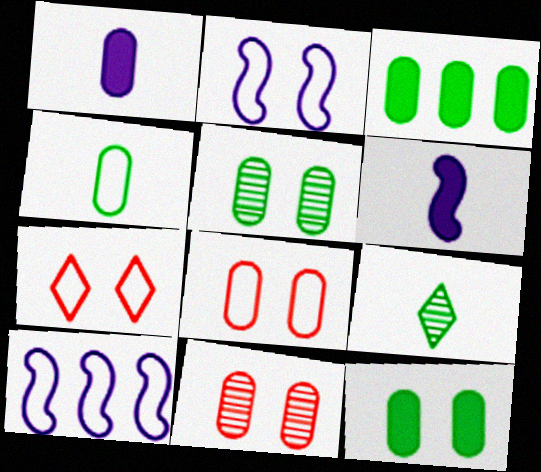[[3, 4, 5], 
[4, 7, 10]]